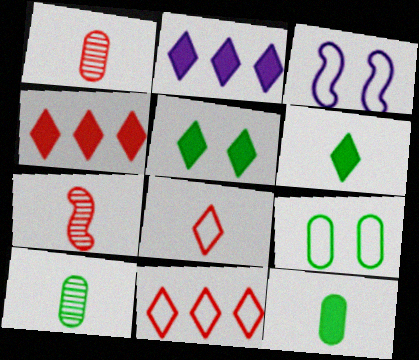[[2, 7, 9], 
[3, 4, 10]]